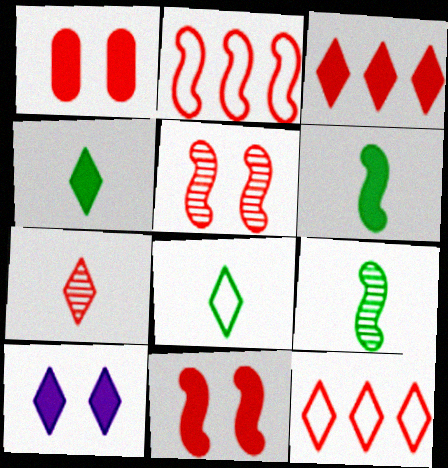[[1, 2, 7], 
[3, 4, 10]]